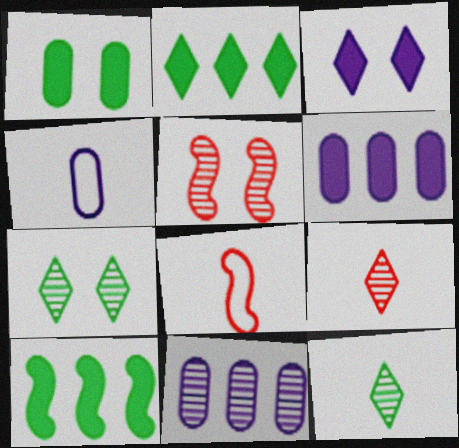[[2, 4, 5], 
[5, 11, 12], 
[6, 7, 8]]